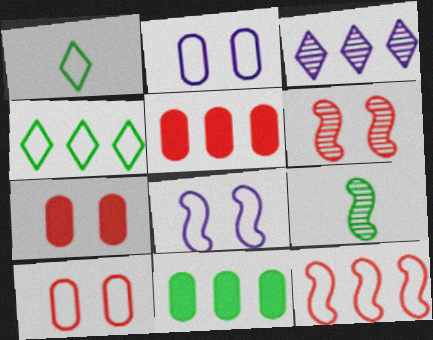[[1, 2, 12], 
[3, 11, 12]]